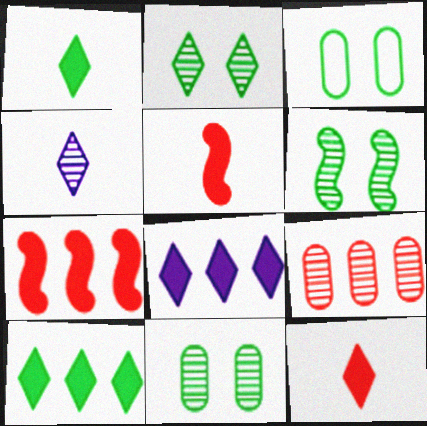[[2, 6, 11], 
[3, 4, 7], 
[4, 6, 9]]